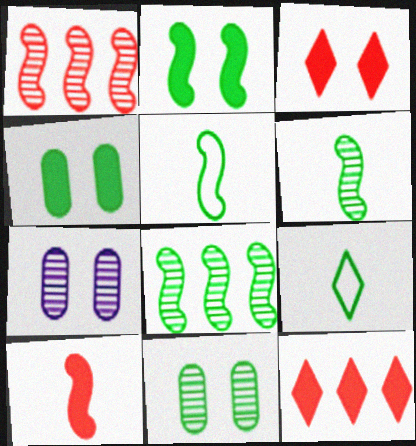[[2, 5, 8], 
[4, 8, 9], 
[5, 7, 12]]